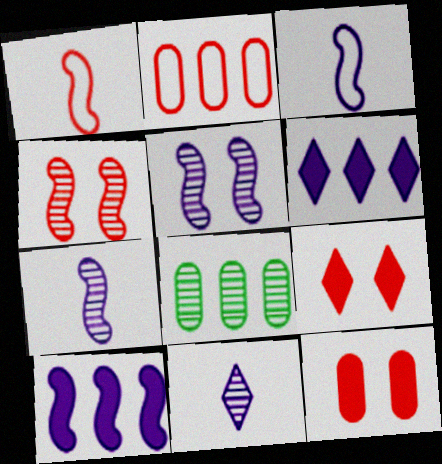[[3, 5, 10], 
[3, 8, 9], 
[4, 8, 11]]